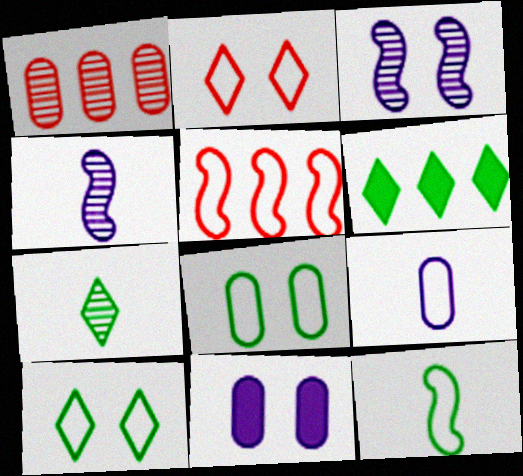[[1, 3, 7], 
[5, 7, 11], 
[5, 9, 10], 
[6, 7, 10]]